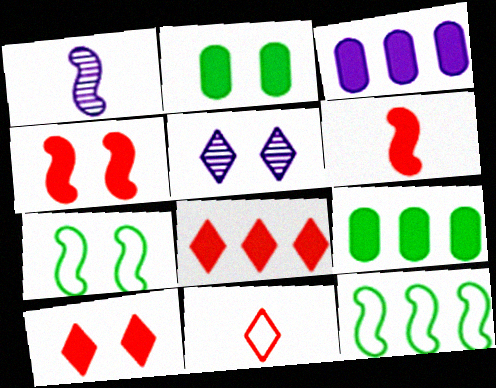[[1, 4, 12]]